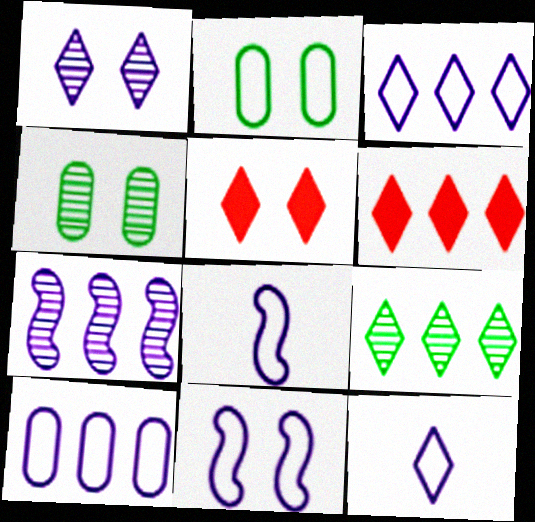[[3, 6, 9], 
[4, 5, 11], 
[4, 6, 8], 
[5, 9, 12], 
[10, 11, 12]]